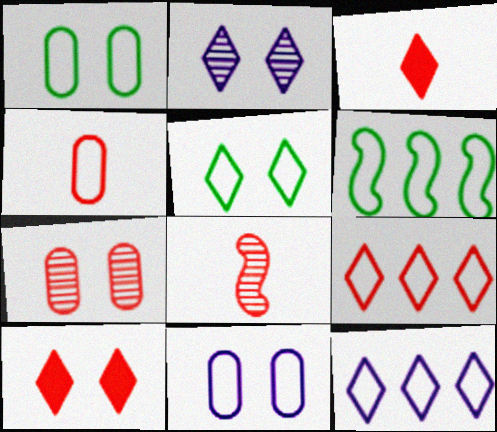[[2, 5, 10], 
[3, 4, 8]]